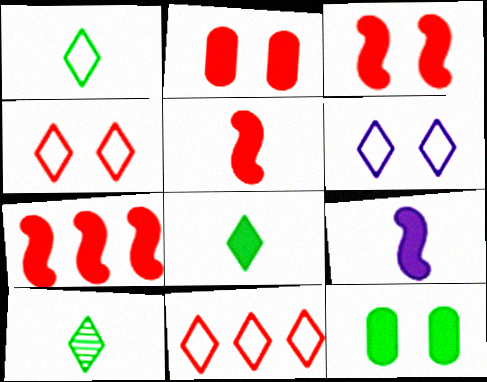[[1, 6, 11], 
[1, 8, 10], 
[3, 5, 7]]